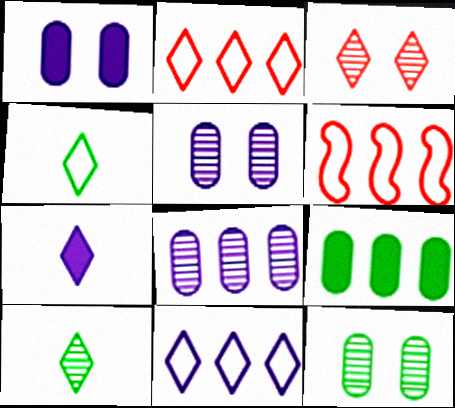[[1, 6, 10], 
[6, 7, 12]]